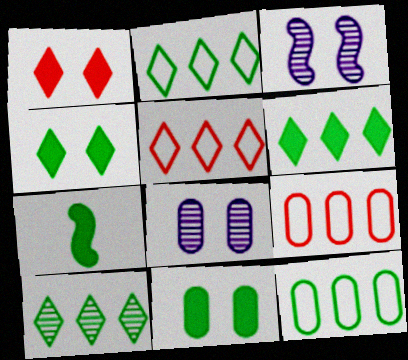[[2, 6, 10], 
[5, 7, 8], 
[6, 7, 11]]